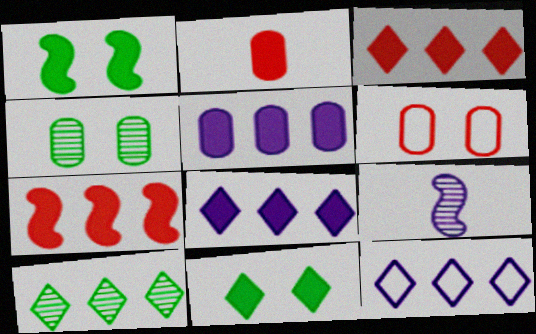[[1, 2, 8], 
[3, 10, 12]]